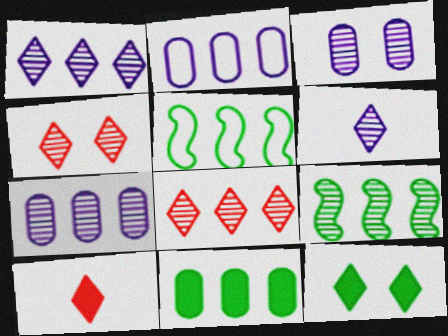[[3, 5, 10], 
[7, 8, 9]]